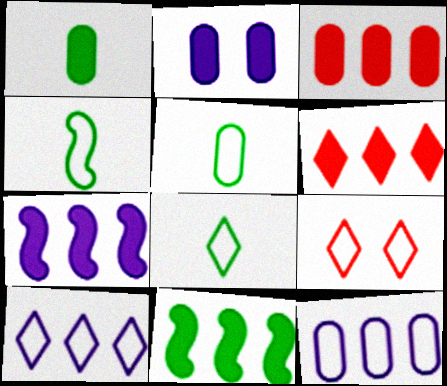[[1, 2, 3], 
[4, 5, 8], 
[4, 9, 12], 
[8, 9, 10]]